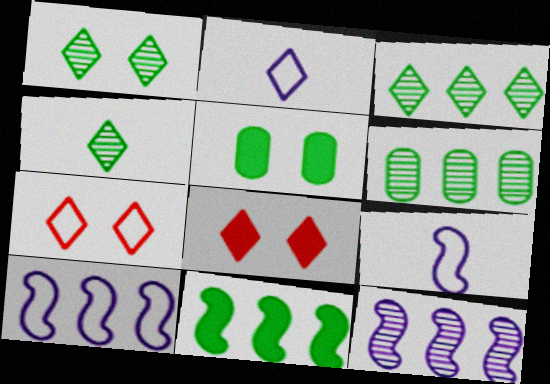[[1, 3, 4], 
[2, 3, 8], 
[6, 8, 9]]